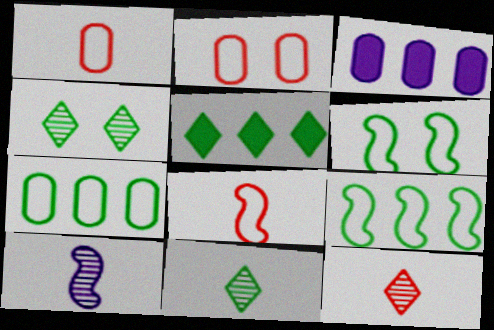[[2, 5, 10], 
[3, 4, 8], 
[3, 6, 12]]